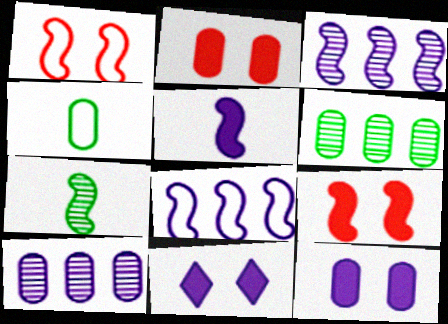[[2, 4, 10], 
[7, 8, 9]]